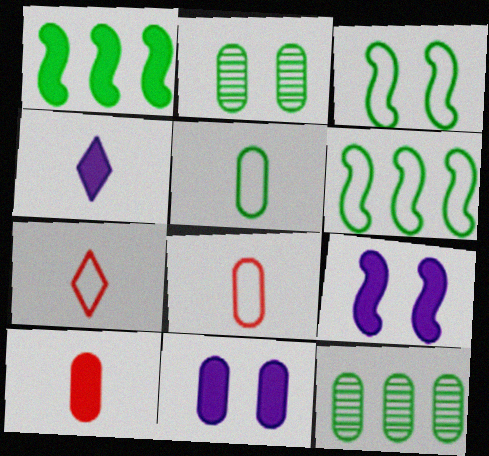[[7, 9, 12], 
[8, 11, 12]]